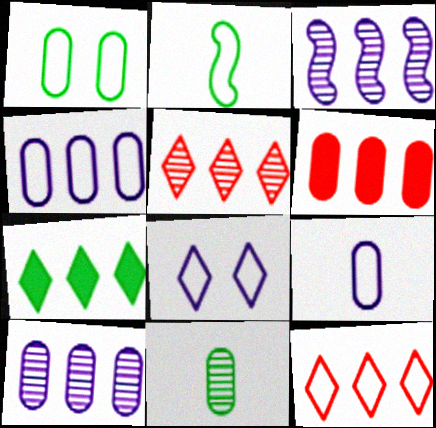[]